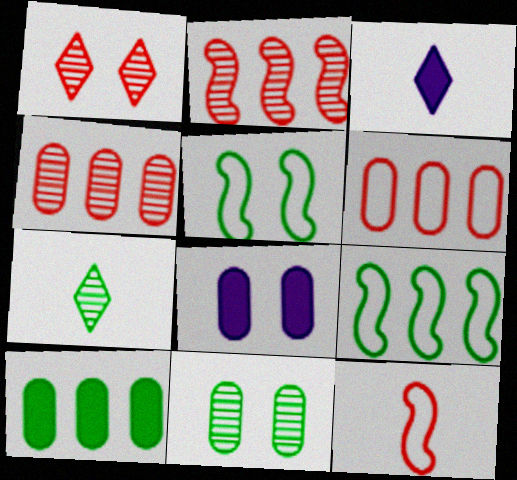[[1, 5, 8], 
[3, 4, 5], 
[5, 7, 10]]